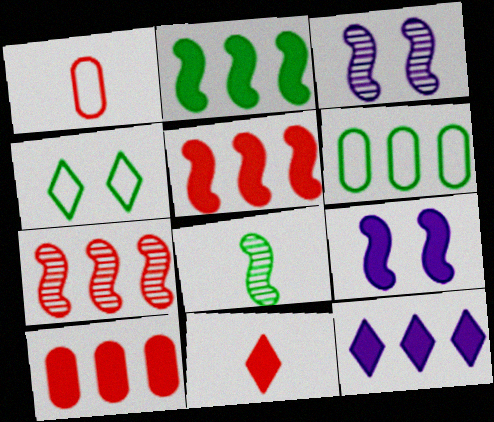[[2, 10, 12], 
[3, 6, 11], 
[3, 7, 8], 
[6, 7, 12]]